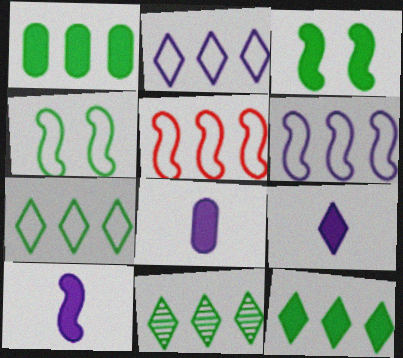[[7, 11, 12], 
[8, 9, 10]]